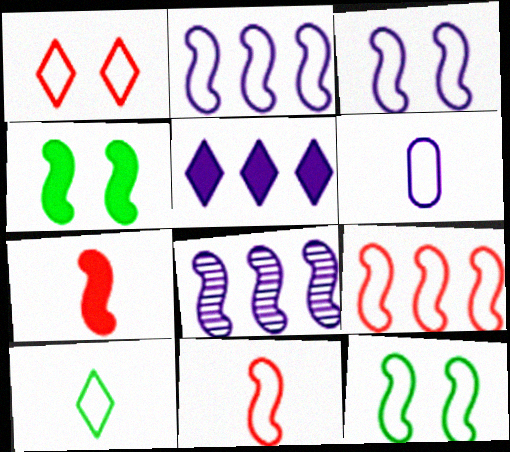[[2, 11, 12], 
[4, 8, 11], 
[6, 10, 11], 
[7, 8, 12]]